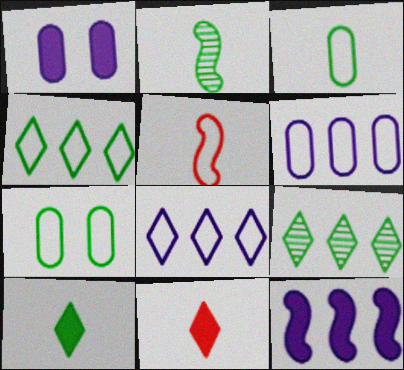[[1, 5, 9], 
[2, 3, 10], 
[5, 7, 8]]